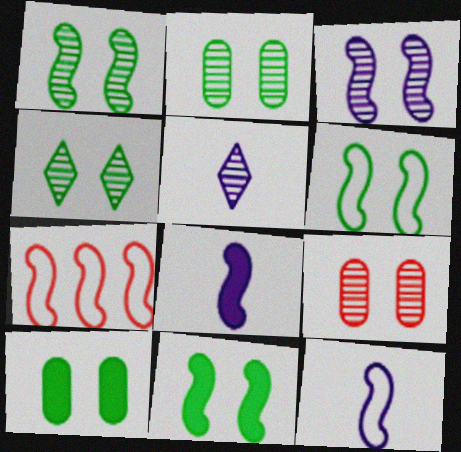[[1, 2, 4], 
[1, 6, 11], 
[1, 7, 8], 
[3, 4, 9], 
[4, 6, 10], 
[5, 7, 10], 
[6, 7, 12]]